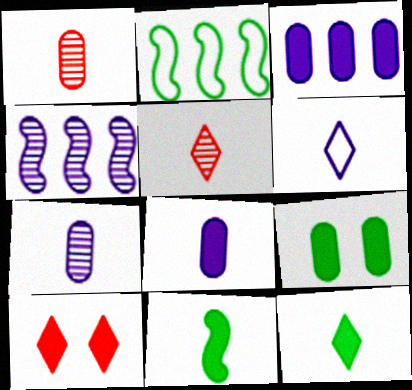[[1, 6, 11], 
[2, 7, 10], 
[3, 10, 11], 
[5, 6, 12]]